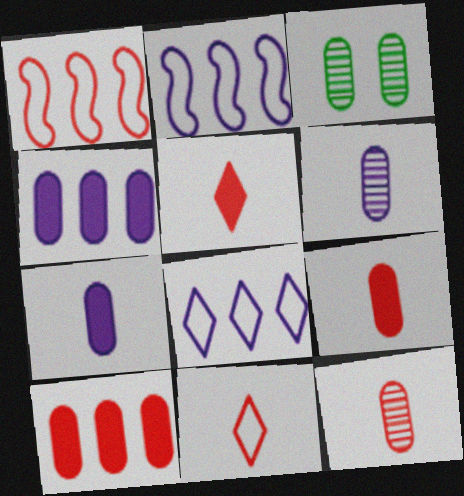[[2, 3, 5]]